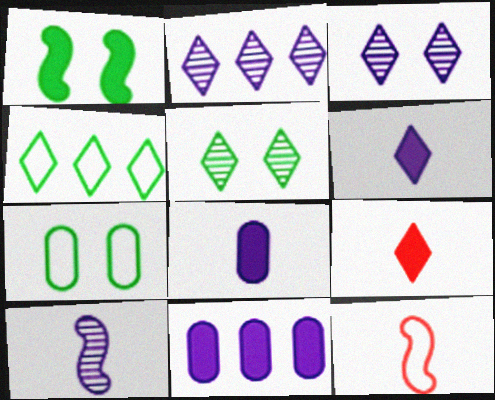[[1, 5, 7], 
[1, 9, 11], 
[3, 4, 9], 
[5, 11, 12]]